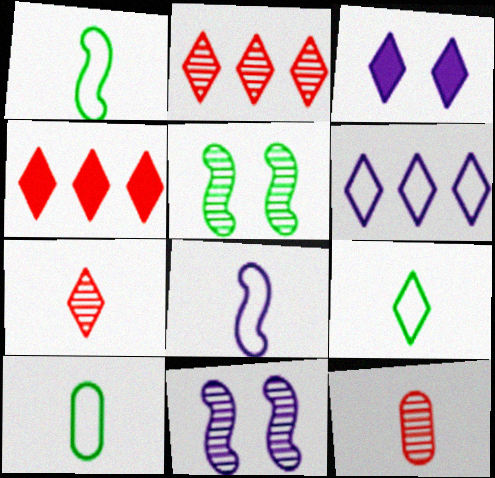[[1, 9, 10], 
[2, 3, 9], 
[4, 10, 11]]